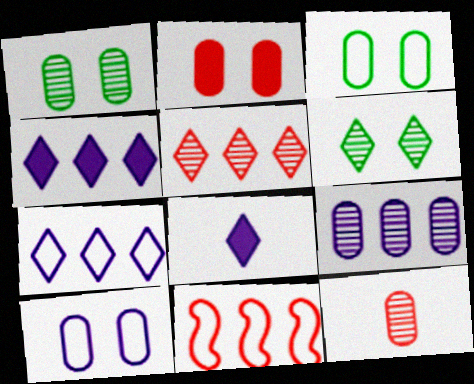[[1, 2, 10], 
[1, 8, 11], 
[1, 9, 12]]